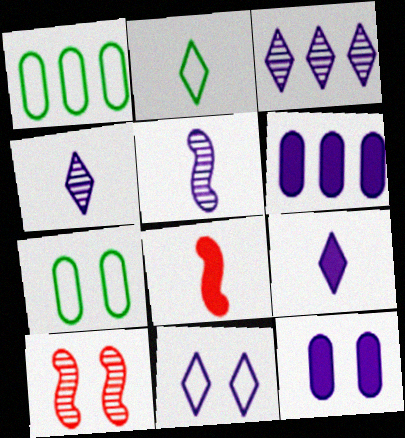[[1, 9, 10], 
[2, 6, 10], 
[3, 7, 8], 
[3, 9, 11], 
[5, 6, 11]]